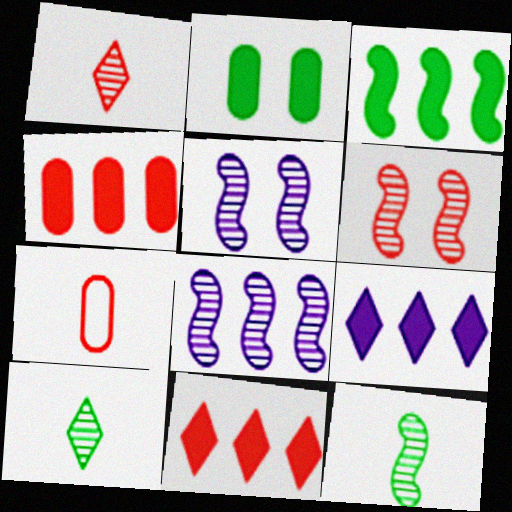[[3, 4, 9], 
[6, 7, 11], 
[6, 8, 12]]